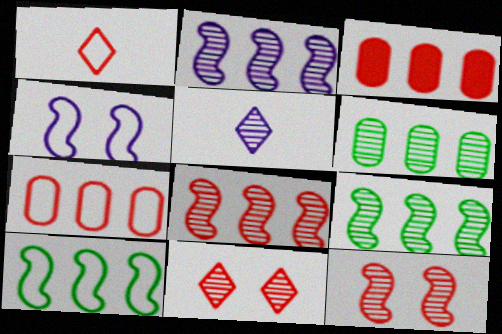[[1, 3, 12], 
[2, 8, 9], 
[5, 6, 12]]